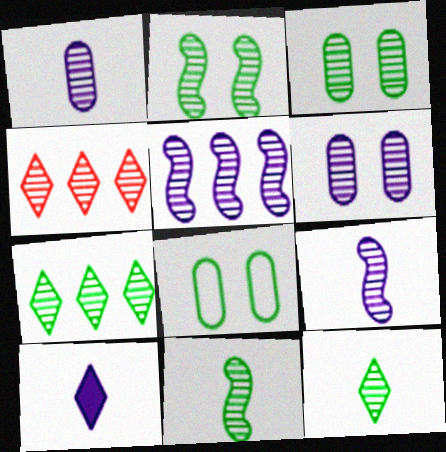[[1, 2, 4], 
[3, 4, 9], 
[3, 7, 11], 
[4, 6, 11]]